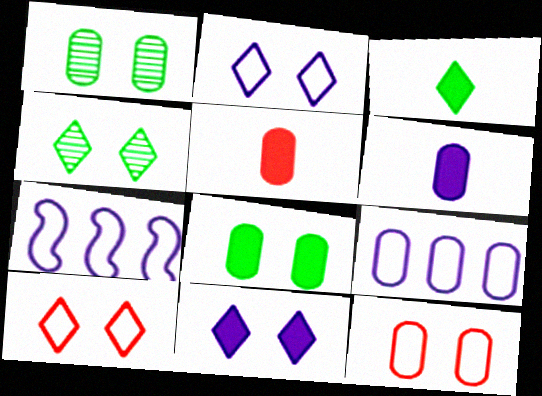[[1, 5, 9], 
[4, 5, 7], 
[4, 10, 11]]